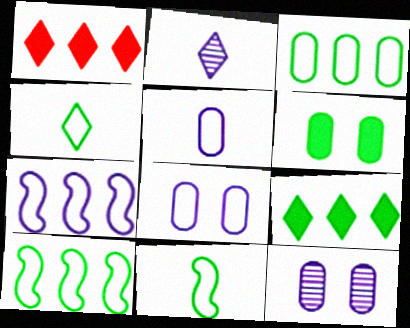[[1, 11, 12]]